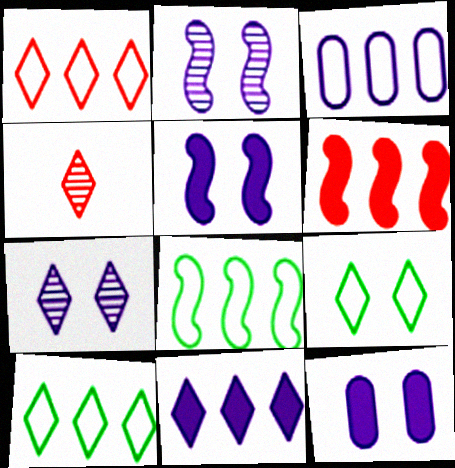[[1, 3, 8], 
[4, 8, 12], 
[4, 9, 11]]